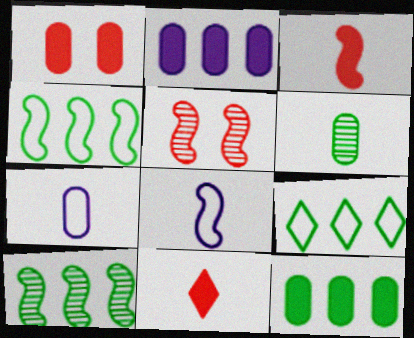[[6, 8, 11], 
[9, 10, 12]]